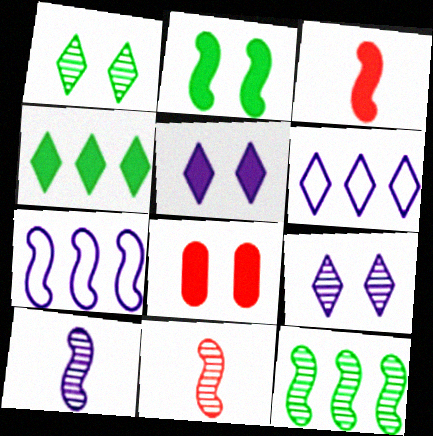[[2, 5, 8], 
[2, 7, 11]]